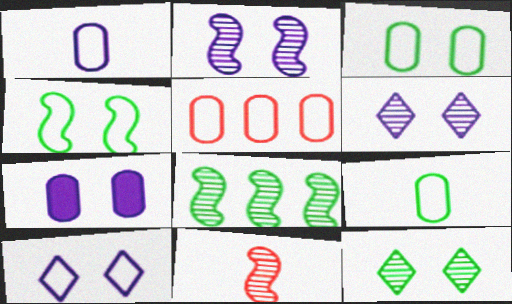[[1, 3, 5], 
[2, 7, 10], 
[2, 8, 11]]